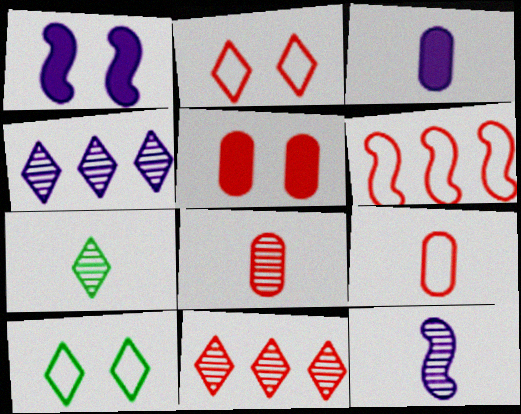[[2, 6, 9], 
[7, 8, 12]]